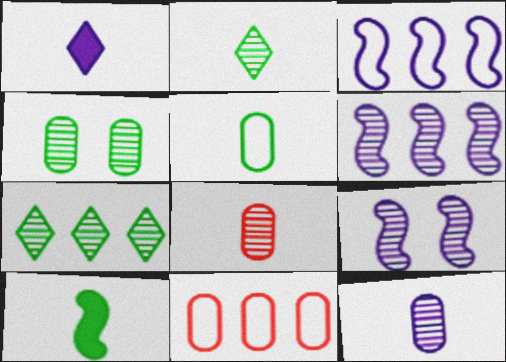[[2, 5, 10], 
[7, 8, 9]]